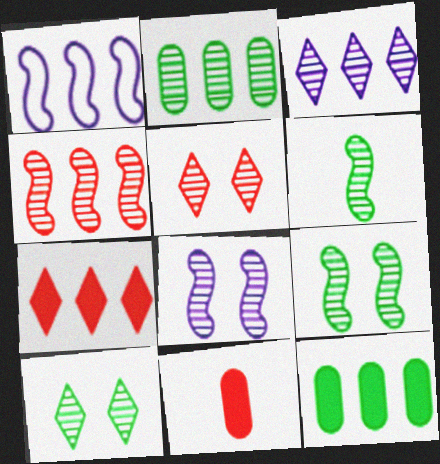[[1, 2, 7], 
[1, 10, 11], 
[2, 3, 4], 
[2, 6, 10], 
[4, 6, 8]]